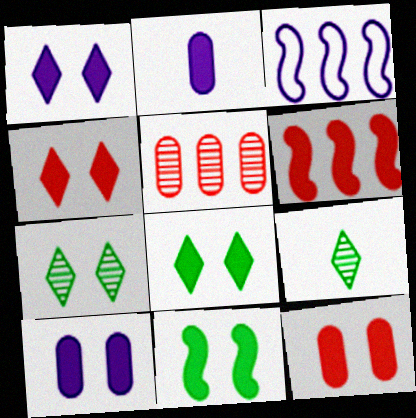[[1, 4, 8], 
[1, 11, 12], 
[2, 6, 8], 
[3, 9, 12], 
[4, 10, 11]]